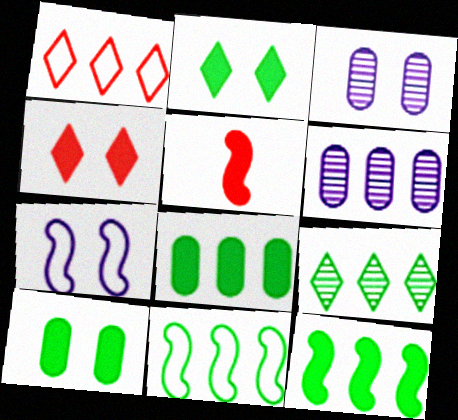[[1, 6, 12], 
[8, 9, 11]]